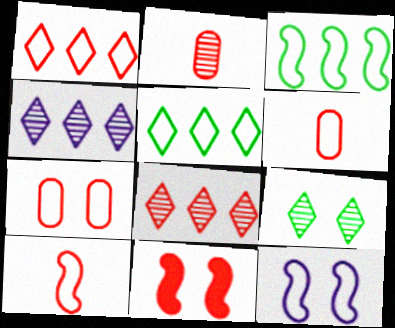[[1, 2, 11], 
[1, 7, 10], 
[3, 10, 12], 
[5, 6, 12], 
[6, 8, 11]]